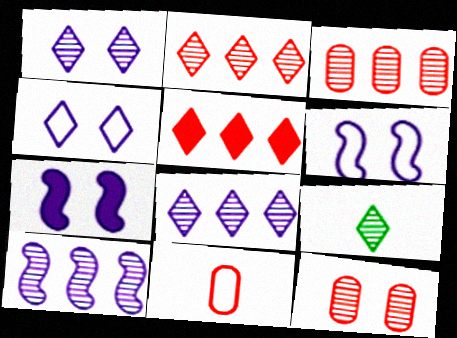[[1, 2, 9], 
[4, 5, 9], 
[9, 10, 12]]